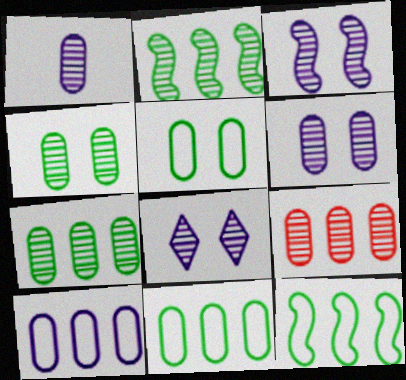[[1, 4, 9], 
[3, 6, 8]]